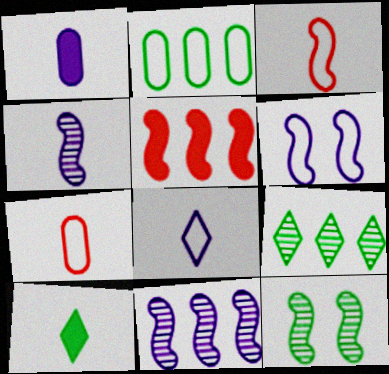[[1, 4, 8], 
[2, 10, 12], 
[4, 7, 10]]